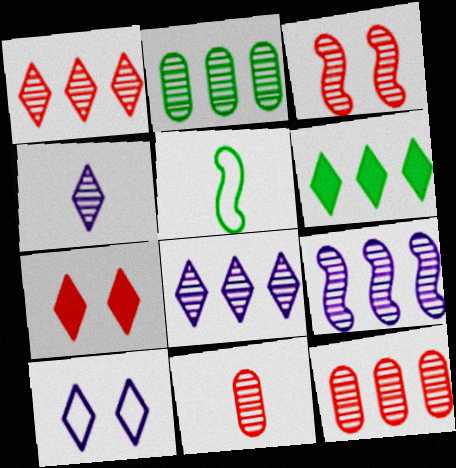[[1, 2, 9], 
[1, 3, 11], 
[2, 3, 4]]